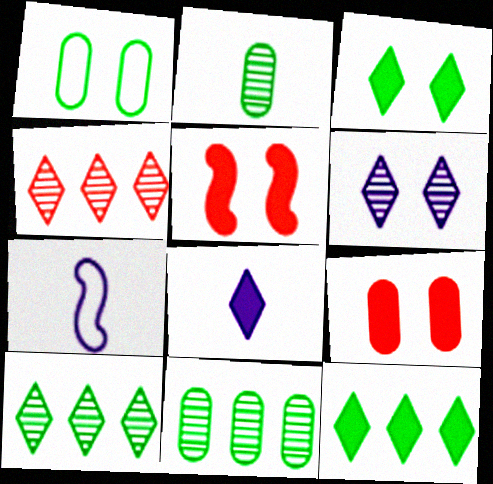[[1, 5, 6], 
[7, 9, 10]]